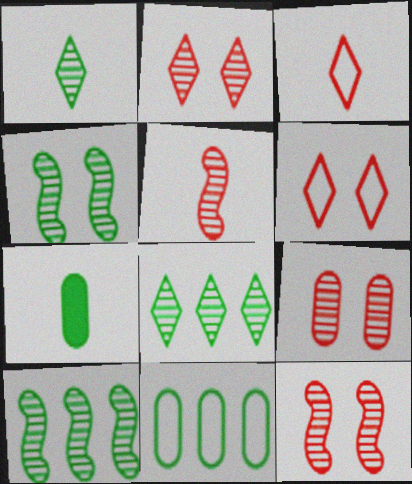[[2, 9, 12]]